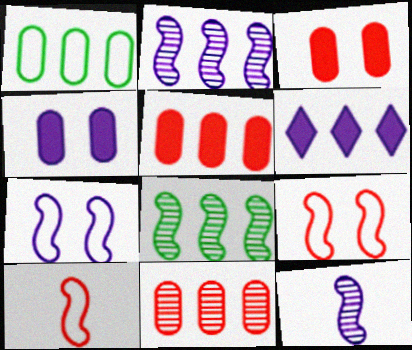[]